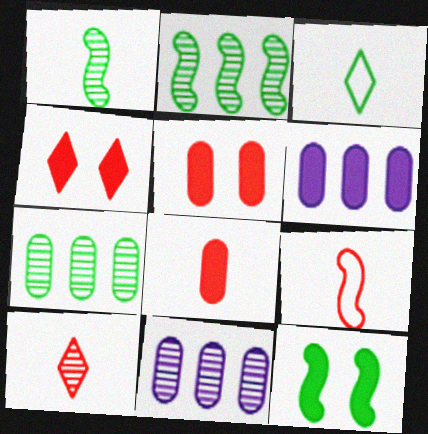[[3, 7, 12], 
[8, 9, 10]]